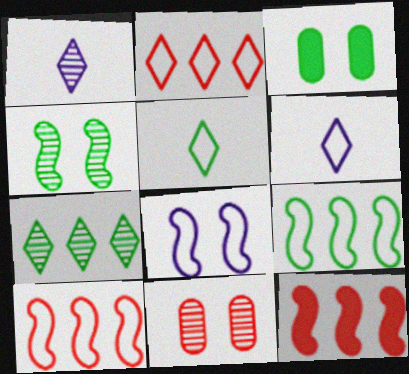[[1, 3, 10]]